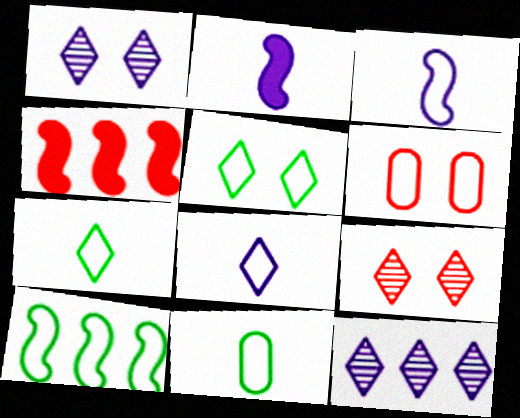[[1, 4, 11], 
[5, 10, 11], 
[6, 8, 10]]